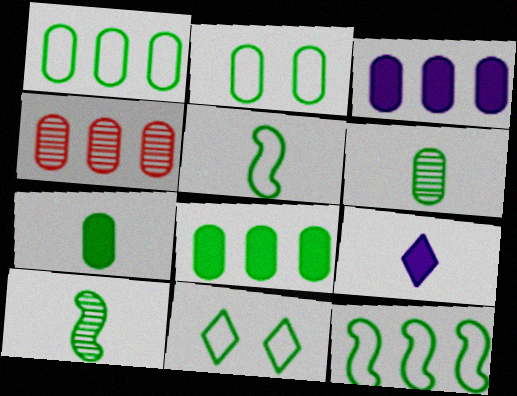[[1, 3, 4], 
[1, 5, 11], 
[2, 6, 8], 
[8, 10, 11]]